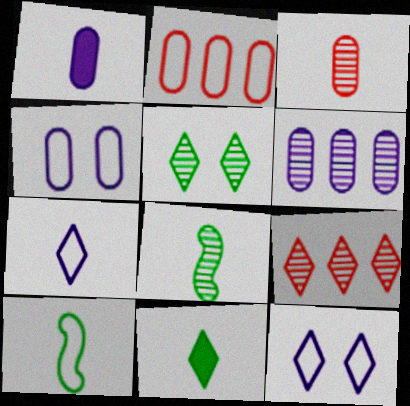[[1, 4, 6], 
[2, 10, 12], 
[9, 11, 12]]